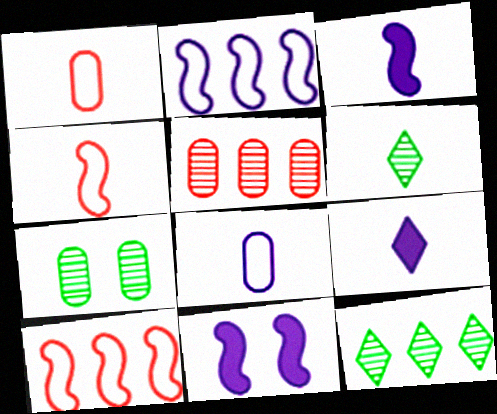[[1, 3, 6], 
[1, 11, 12], 
[7, 9, 10]]